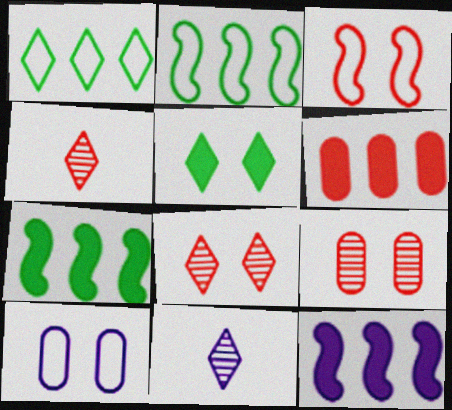[[3, 4, 6], 
[4, 7, 10], 
[10, 11, 12]]